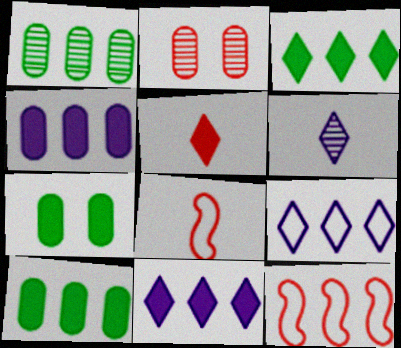[[1, 11, 12], 
[2, 5, 12], 
[6, 7, 12]]